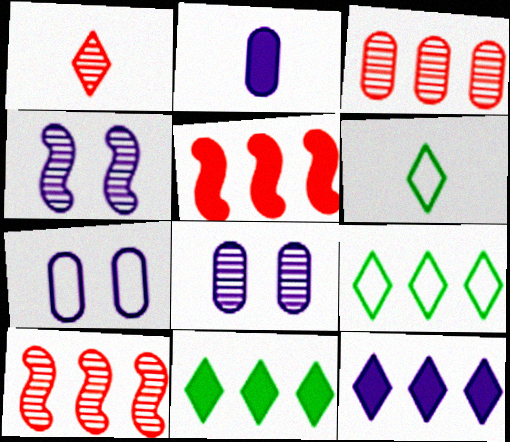[[5, 6, 8]]